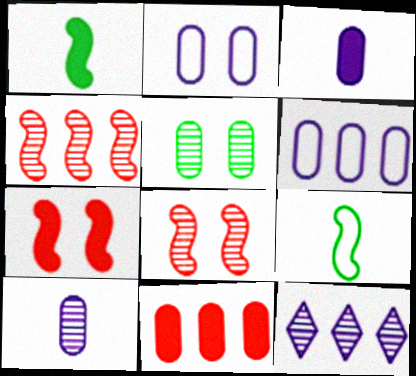[]